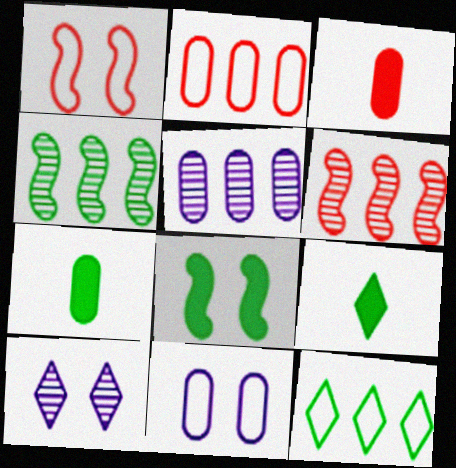[[1, 5, 9], 
[6, 9, 11]]